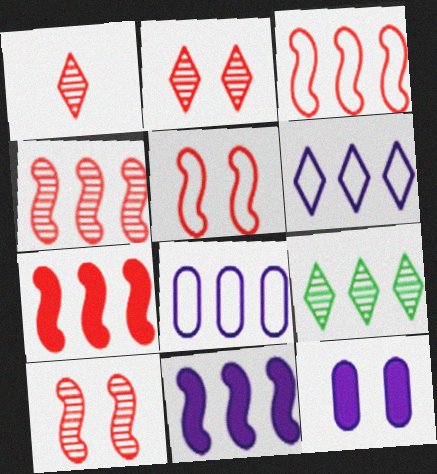[[3, 4, 7], 
[7, 8, 9]]